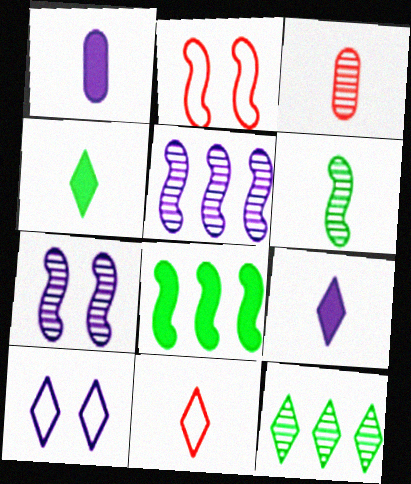[[1, 2, 12], 
[1, 5, 10], 
[1, 6, 11], 
[3, 7, 12], 
[3, 8, 10]]